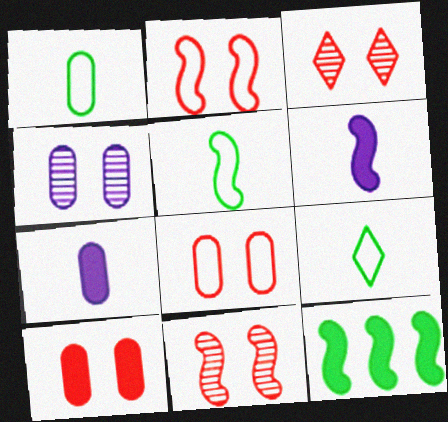[[1, 5, 9], 
[2, 3, 10]]